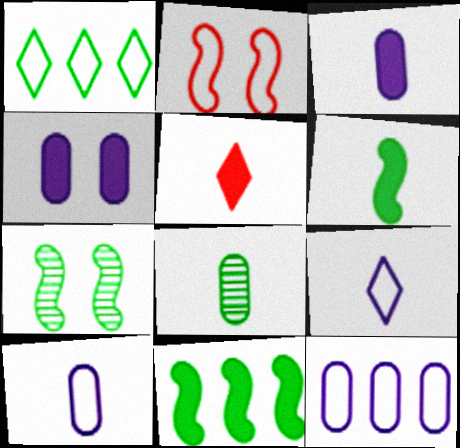[[1, 2, 10], 
[3, 5, 6], 
[4, 5, 11], 
[5, 7, 12]]